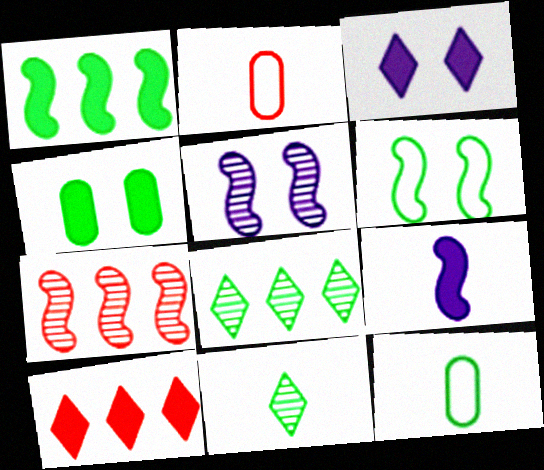[[2, 9, 11], 
[3, 7, 12], 
[4, 9, 10], 
[5, 10, 12], 
[6, 7, 9]]